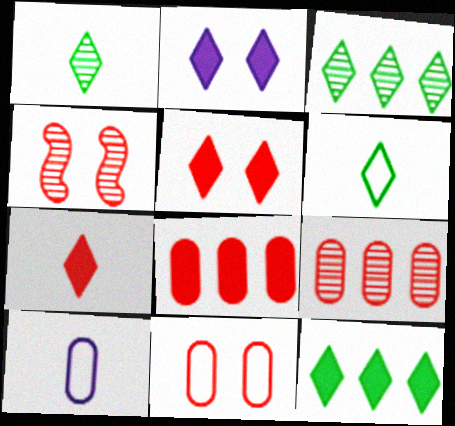[[2, 7, 12], 
[4, 5, 11], 
[4, 10, 12]]